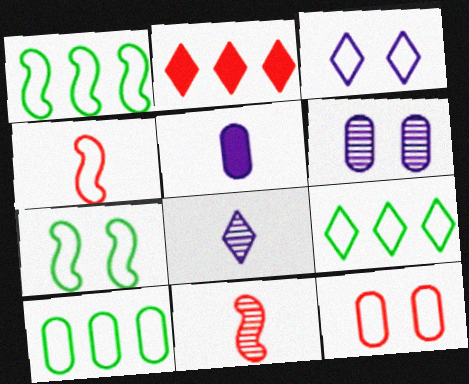[[1, 9, 10], 
[2, 11, 12], 
[3, 4, 10], 
[3, 7, 12]]